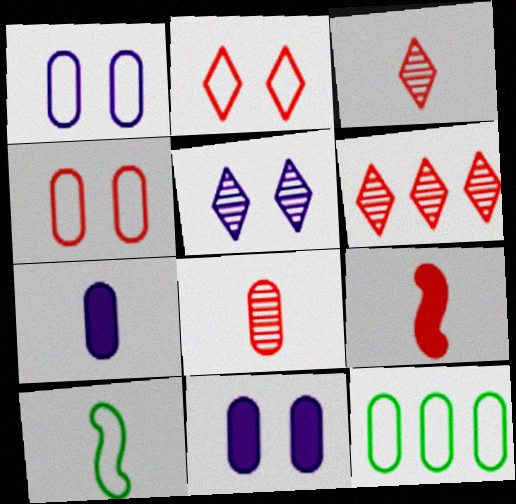[[3, 7, 10], 
[4, 6, 9], 
[5, 9, 12], 
[6, 10, 11], 
[8, 11, 12]]